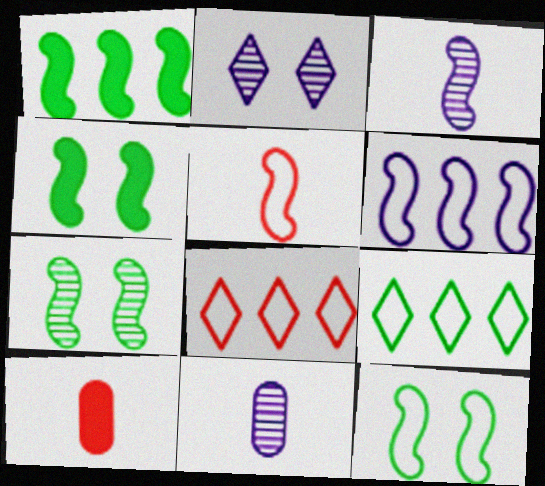[[4, 7, 12], 
[4, 8, 11], 
[5, 6, 12]]